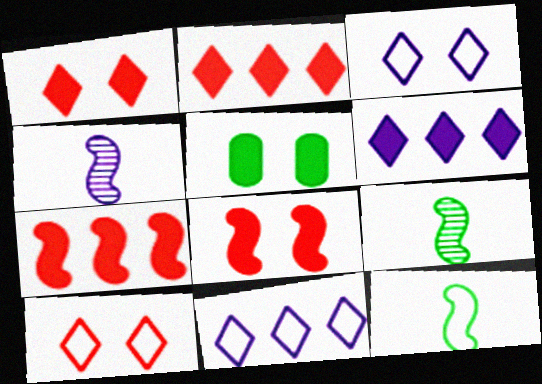[]